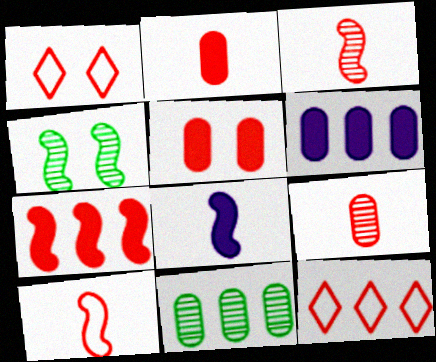[[1, 7, 9], 
[1, 8, 11], 
[3, 5, 12]]